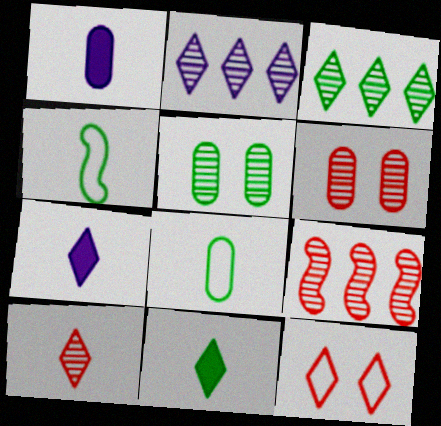[[1, 4, 10], 
[2, 11, 12], 
[3, 7, 12], 
[6, 9, 10]]